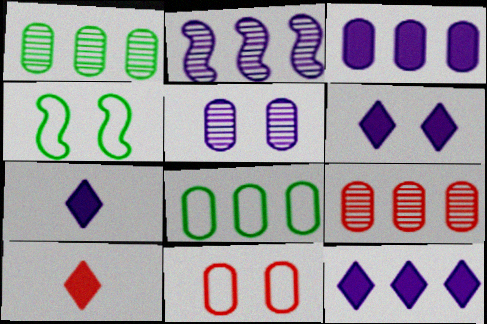[[3, 8, 9], 
[4, 7, 9], 
[6, 7, 12]]